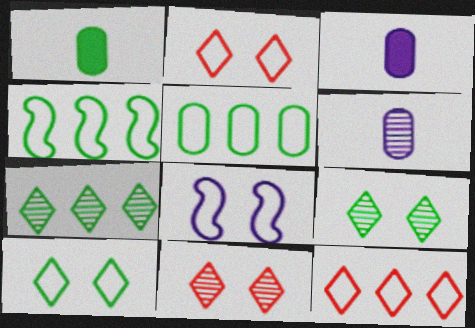[[1, 4, 9], 
[3, 4, 11]]